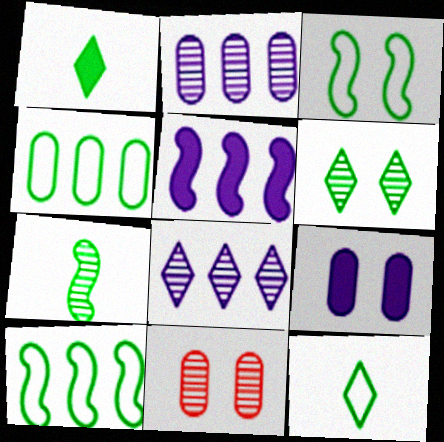[[3, 4, 12], 
[5, 11, 12], 
[7, 8, 11]]